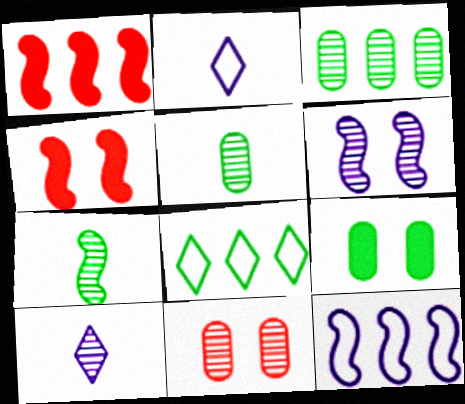[[2, 3, 4], 
[4, 7, 12], 
[7, 8, 9]]